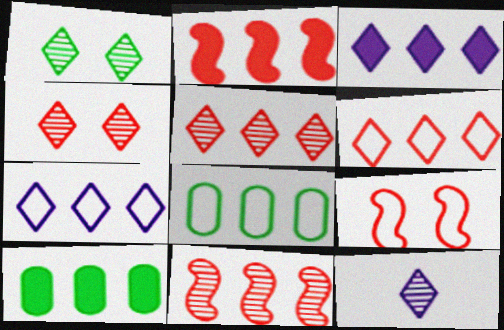[[1, 5, 12], 
[2, 3, 10], 
[3, 8, 11], 
[7, 10, 11], 
[9, 10, 12]]